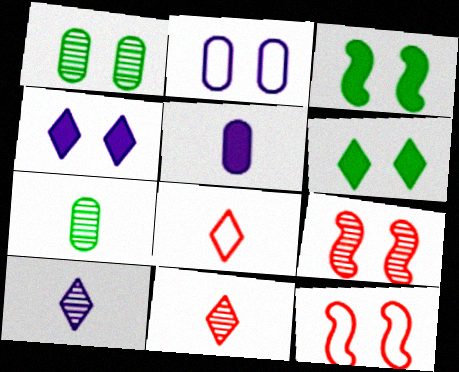[[1, 4, 12], 
[2, 6, 9]]